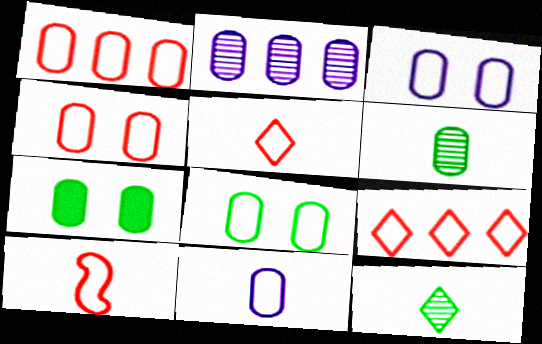[[1, 8, 11], 
[3, 4, 8], 
[4, 9, 10]]